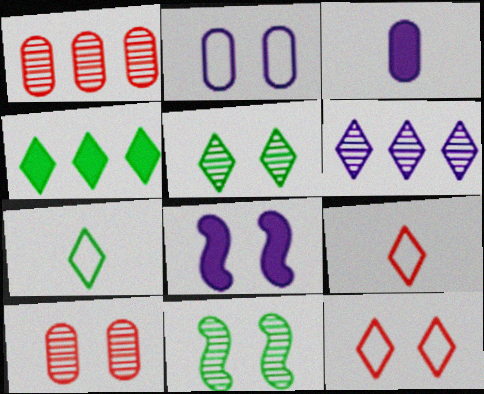[[1, 7, 8], 
[4, 5, 7]]